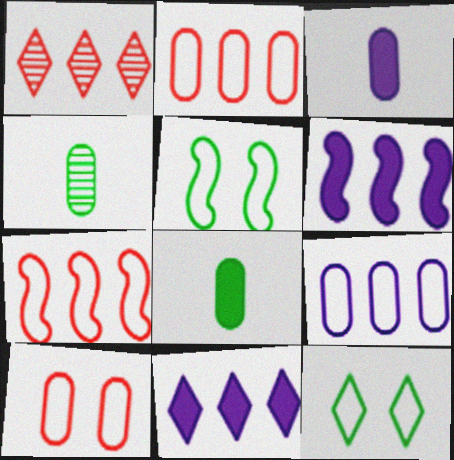[[1, 3, 5]]